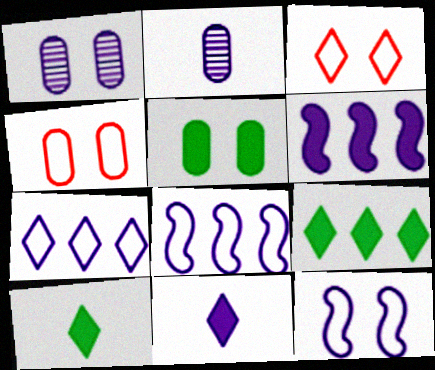[[1, 4, 5], 
[1, 8, 11]]